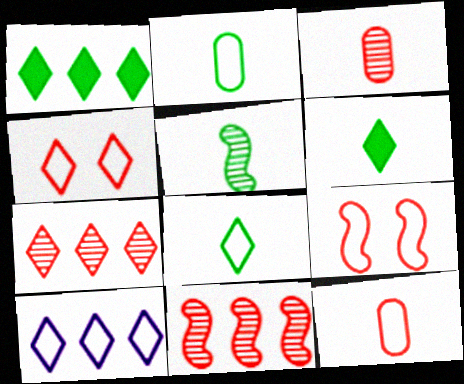[[1, 7, 10], 
[2, 5, 6], 
[2, 9, 10], 
[4, 8, 10]]